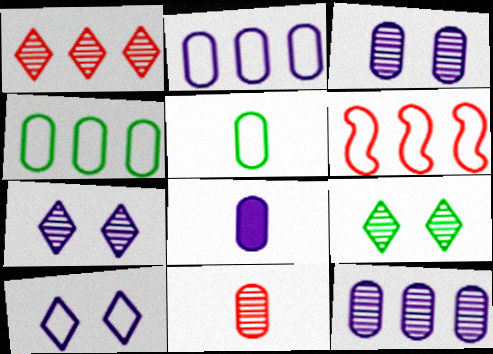[[2, 3, 8], 
[5, 6, 10], 
[5, 8, 11], 
[6, 8, 9]]